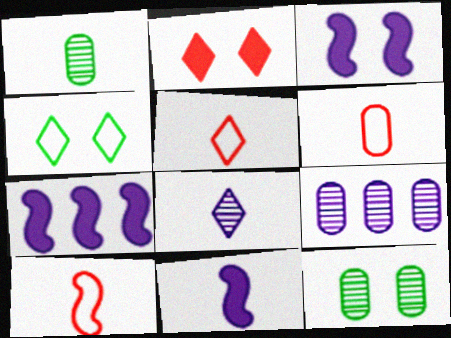[[1, 5, 11], 
[3, 7, 11], 
[5, 6, 10], 
[5, 7, 12]]